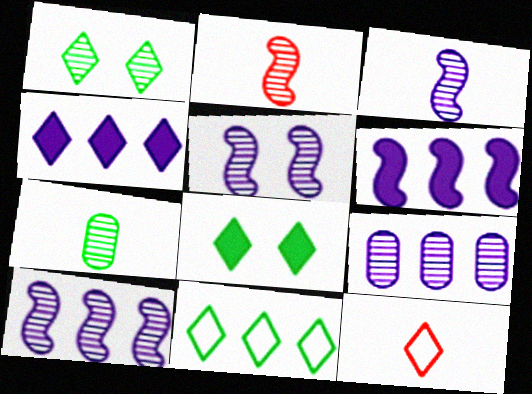[[1, 2, 9], 
[1, 4, 12], 
[3, 5, 10]]